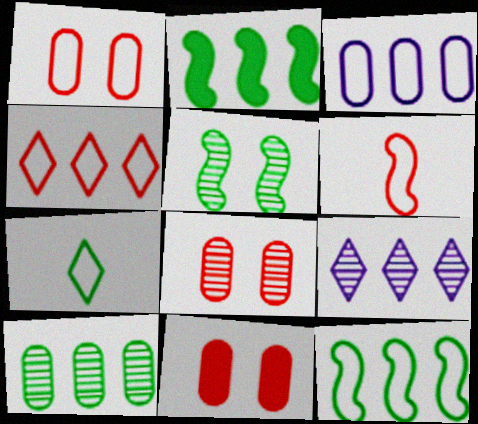[[1, 4, 6], 
[1, 8, 11], 
[3, 4, 12]]